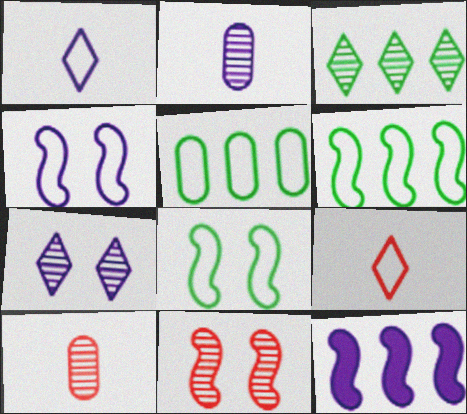[[2, 3, 11], 
[4, 5, 9]]